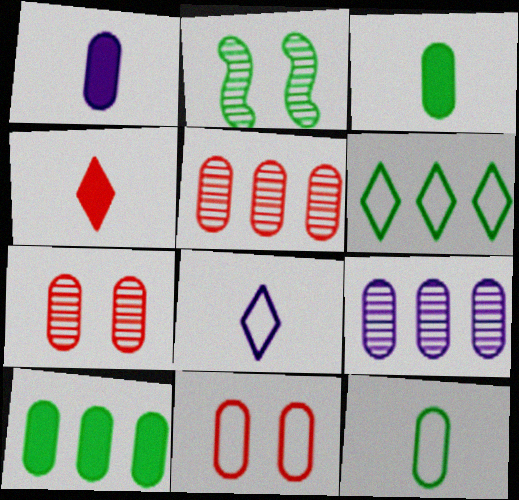[[2, 3, 6], 
[3, 9, 11]]